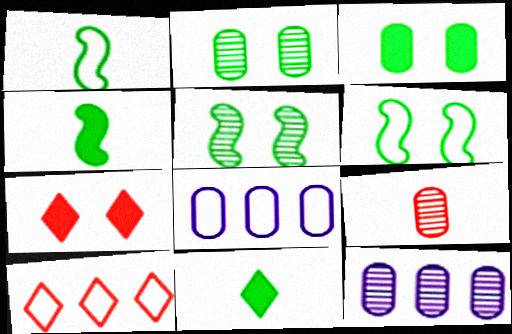[[1, 7, 12], 
[2, 9, 12], 
[3, 8, 9]]